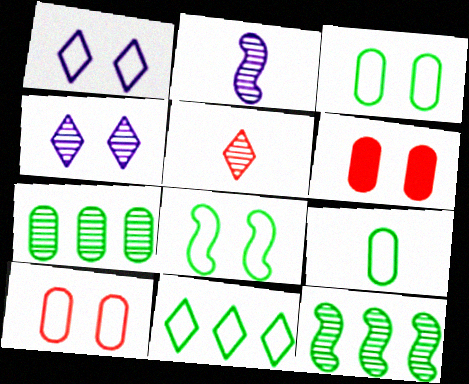[[1, 8, 10], 
[2, 6, 11], 
[4, 6, 8], 
[8, 9, 11]]